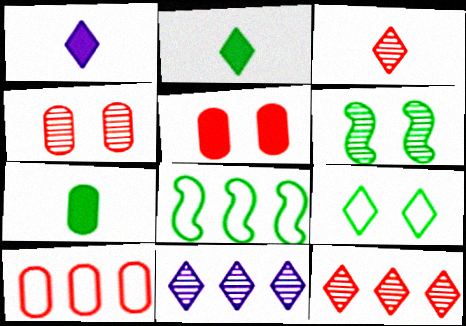[[1, 4, 8], 
[1, 6, 10], 
[1, 9, 12]]